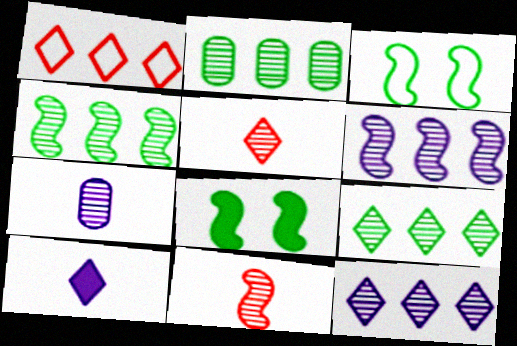[[1, 7, 8], 
[2, 4, 9]]